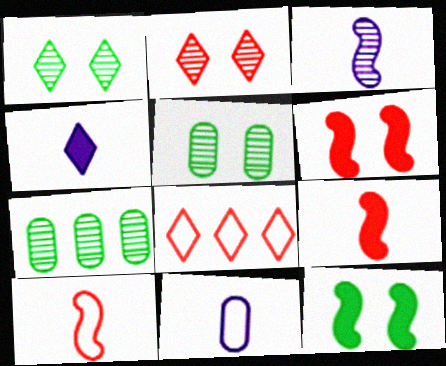[[1, 4, 8], 
[2, 3, 7], 
[3, 4, 11]]